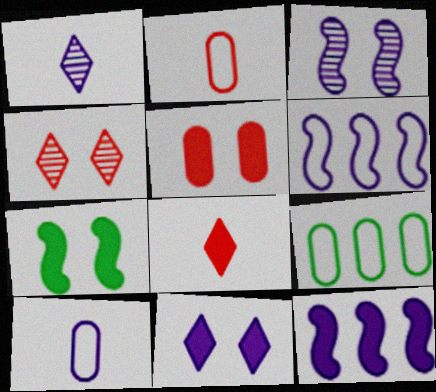[[3, 8, 9], 
[5, 7, 11]]